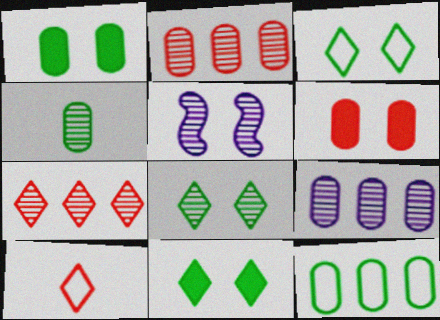[[1, 4, 12], 
[3, 5, 6], 
[3, 8, 11], 
[4, 5, 7]]